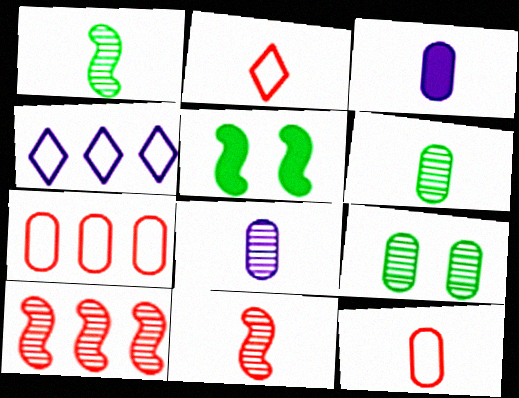[[1, 2, 3], 
[3, 6, 12], 
[3, 7, 9]]